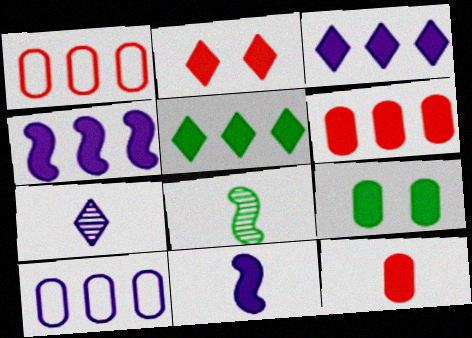[[2, 8, 10], 
[4, 5, 6]]